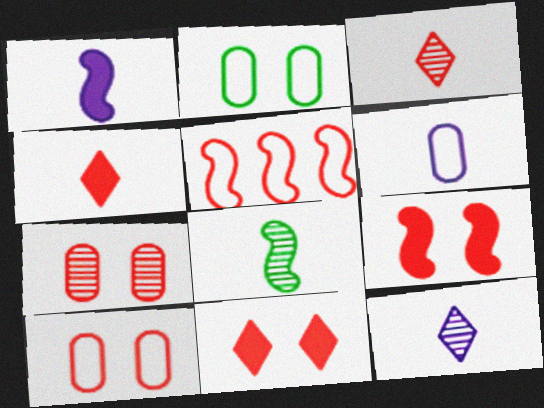[[1, 6, 12], 
[4, 5, 7], 
[4, 6, 8]]